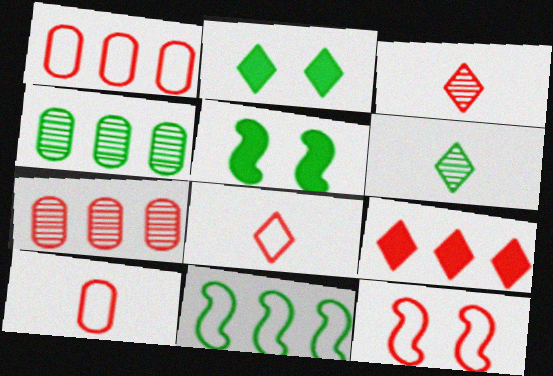[[1, 8, 12]]